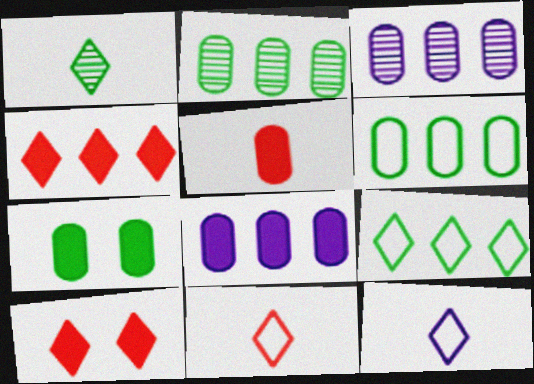[[5, 7, 8]]